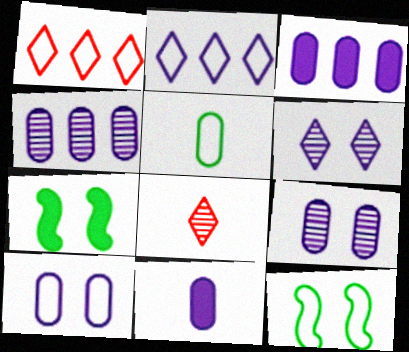[[3, 8, 12], 
[4, 10, 11]]